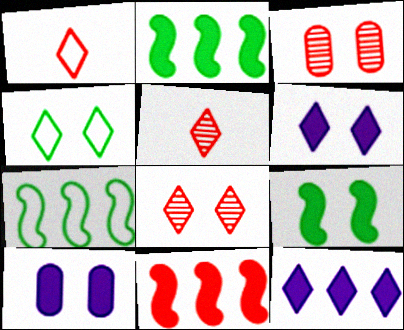[[1, 3, 11], 
[4, 5, 12], 
[4, 6, 8], 
[5, 7, 10]]